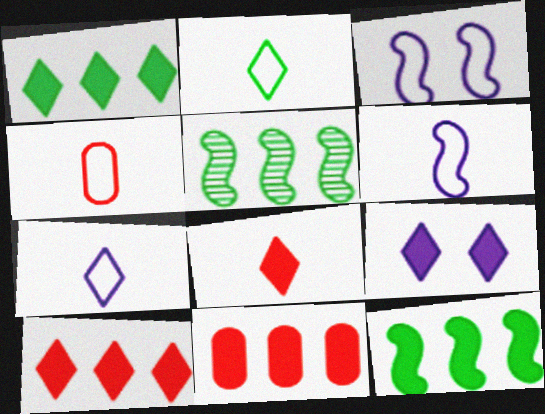[[1, 8, 9], 
[2, 4, 6], 
[4, 5, 9]]